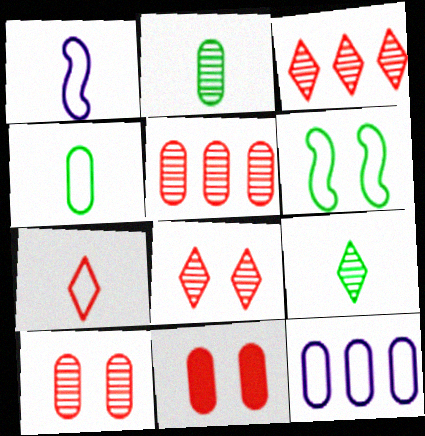[[1, 4, 7], 
[2, 11, 12], 
[6, 7, 12]]